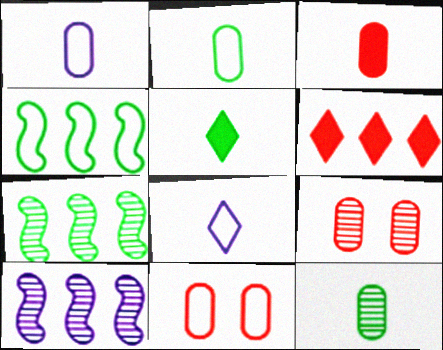[[1, 3, 12], 
[4, 8, 11], 
[5, 10, 11]]